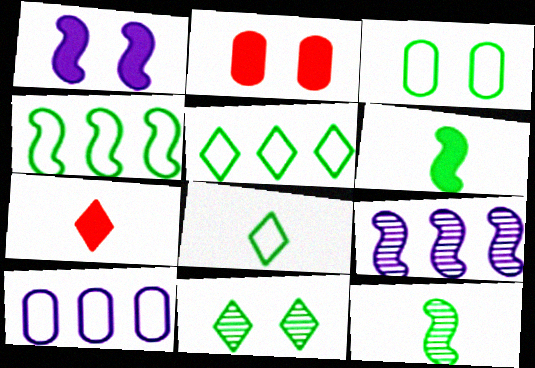[[2, 8, 9], 
[3, 4, 8], 
[3, 7, 9]]